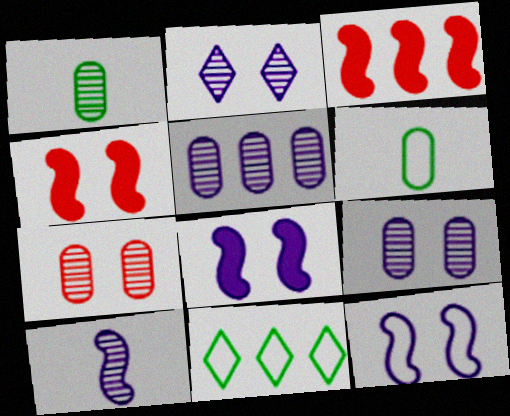[[1, 5, 7], 
[2, 3, 6], 
[2, 5, 10], 
[3, 5, 11]]